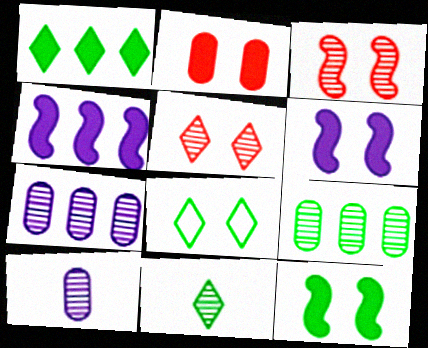[[1, 8, 11], 
[3, 7, 11]]